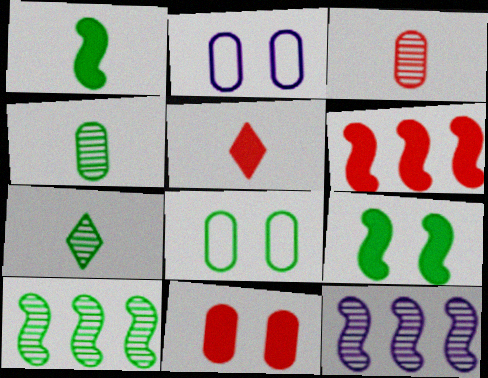[[2, 5, 10], 
[2, 6, 7], 
[5, 6, 11], 
[5, 8, 12]]